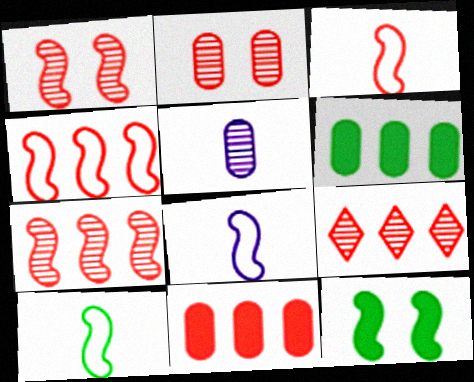[[3, 8, 10], 
[4, 9, 11], 
[7, 8, 12]]